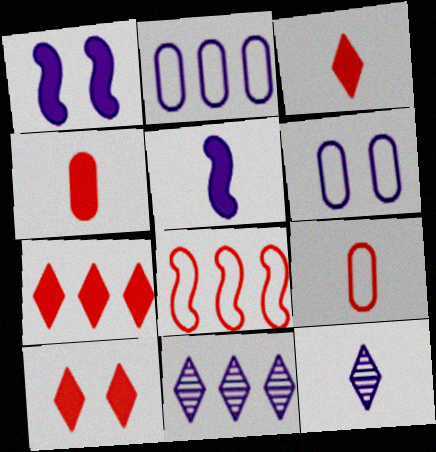[[1, 2, 12], 
[3, 7, 10], 
[5, 6, 11]]